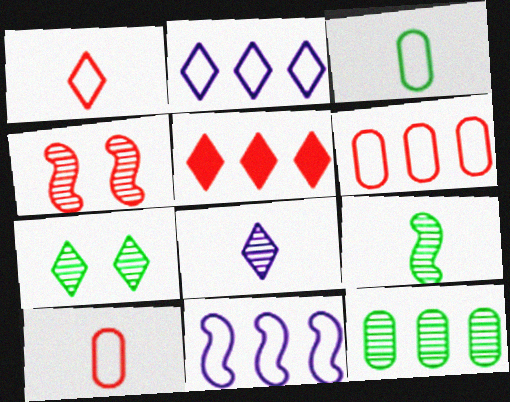[[4, 5, 10], 
[4, 8, 12], 
[5, 11, 12], 
[7, 9, 12]]